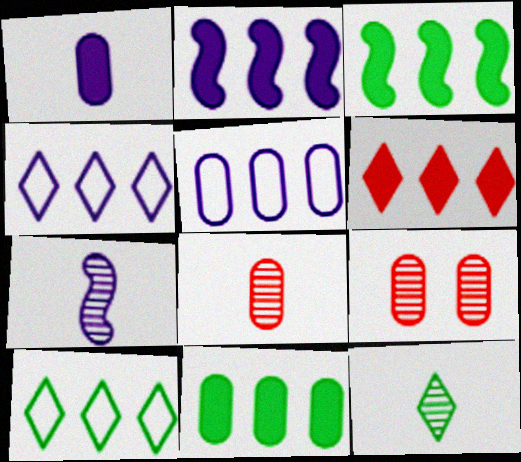[[2, 6, 11], 
[7, 8, 12]]